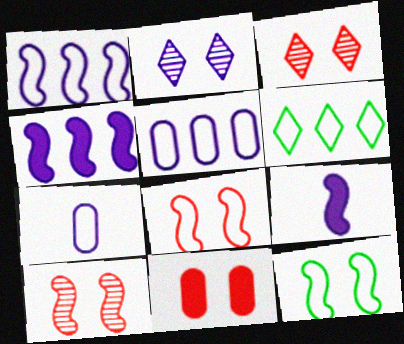[[2, 4, 7], 
[2, 5, 9], 
[2, 11, 12], 
[3, 8, 11], 
[6, 7, 8]]